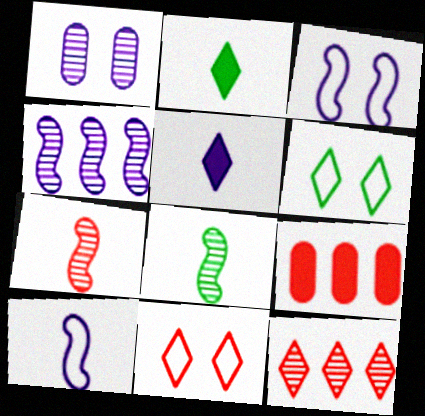[[1, 8, 12], 
[5, 6, 12], 
[7, 9, 11]]